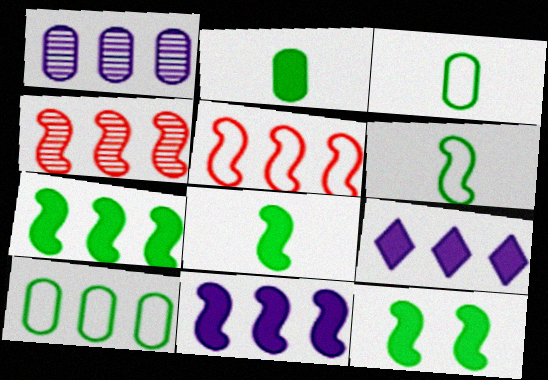[[4, 9, 10], 
[7, 8, 12]]